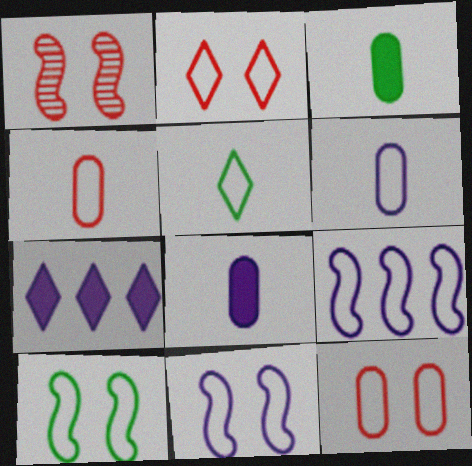[[5, 9, 12]]